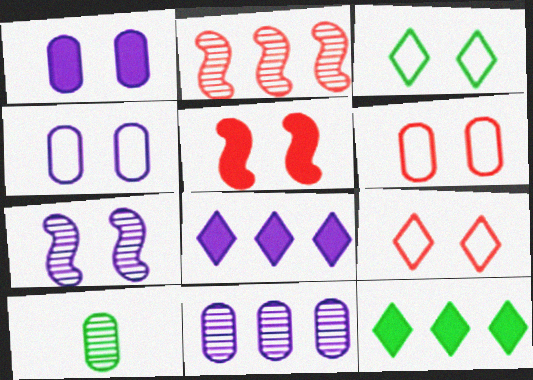[]